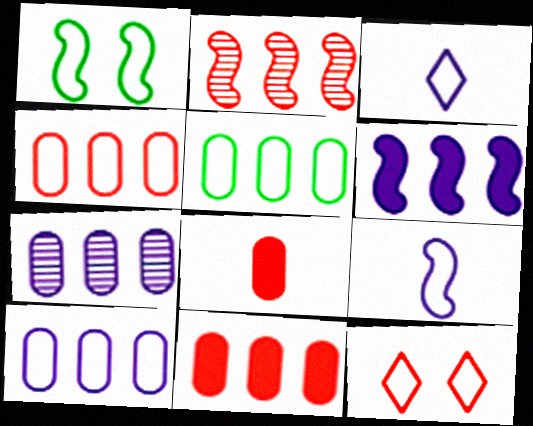[[1, 3, 4], 
[2, 8, 12], 
[4, 5, 10], 
[5, 7, 11], 
[5, 9, 12]]